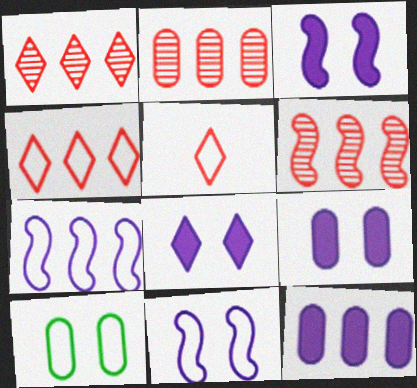[[1, 2, 6], 
[3, 8, 9], 
[5, 7, 10]]